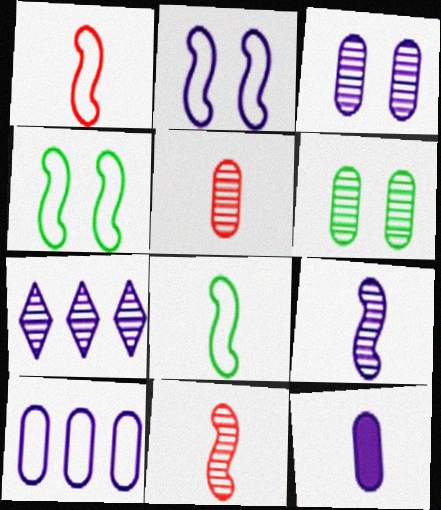[[2, 7, 12], 
[3, 7, 9], 
[3, 10, 12], 
[6, 7, 11]]